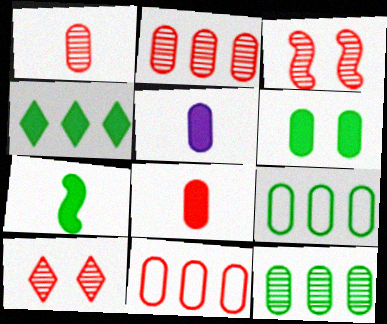[[4, 6, 7]]